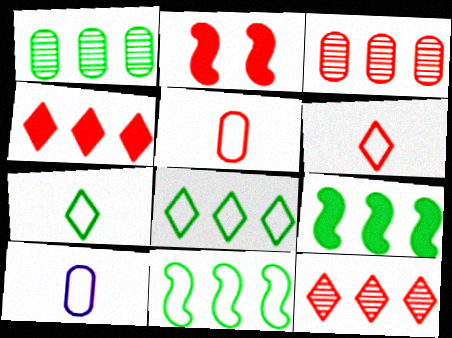[[1, 8, 9], 
[2, 3, 6], 
[2, 5, 12]]